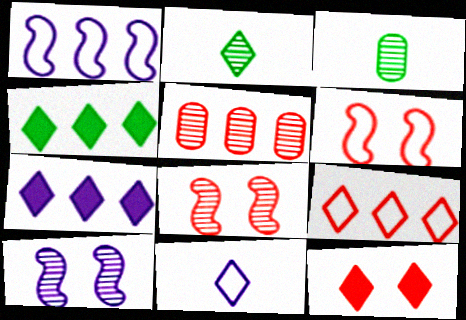[[1, 3, 12], 
[1, 4, 5], 
[2, 5, 10], 
[3, 6, 7]]